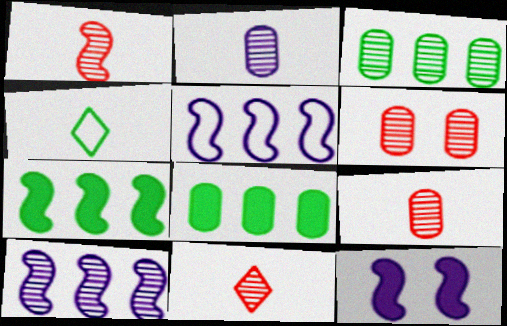[[1, 9, 11], 
[2, 3, 6]]